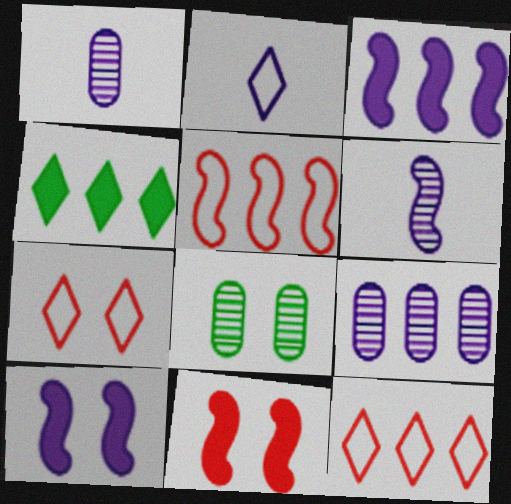[[2, 9, 10], 
[4, 5, 9], 
[7, 8, 10]]